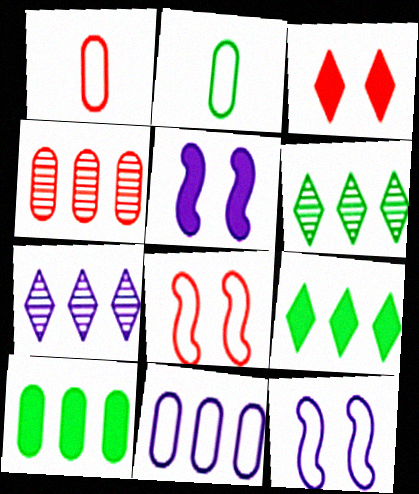[[1, 5, 6], 
[4, 10, 11]]